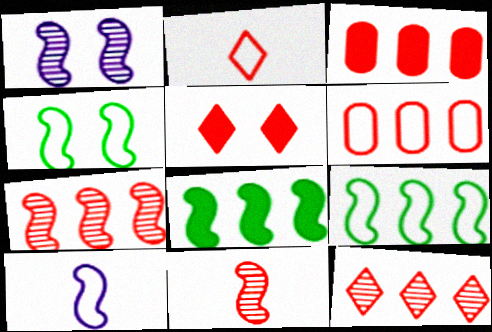[[2, 5, 12], 
[5, 6, 11]]